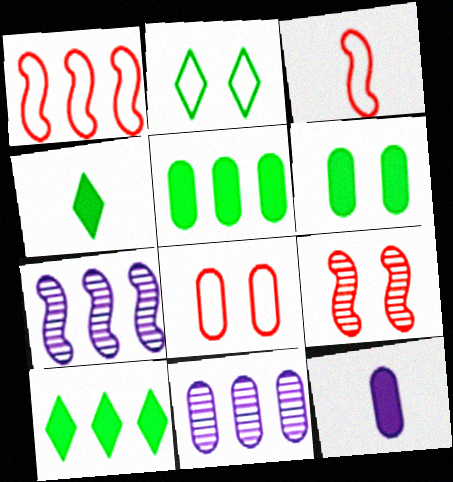[[1, 10, 11], 
[4, 7, 8]]